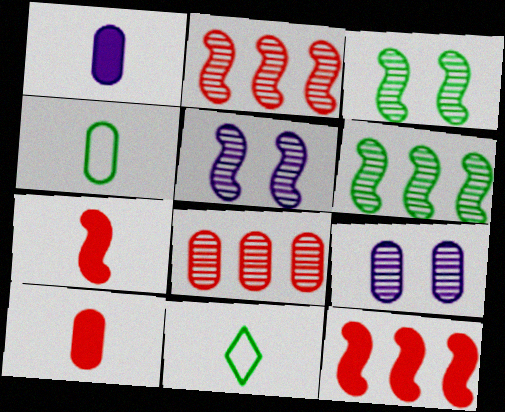[[9, 11, 12]]